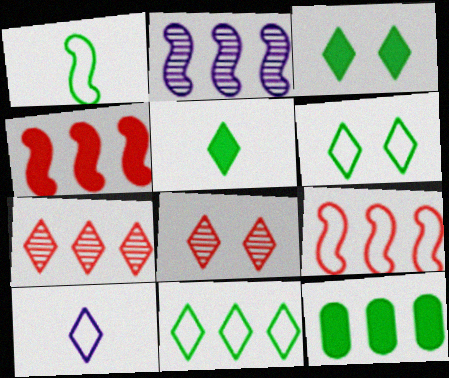[[3, 7, 10]]